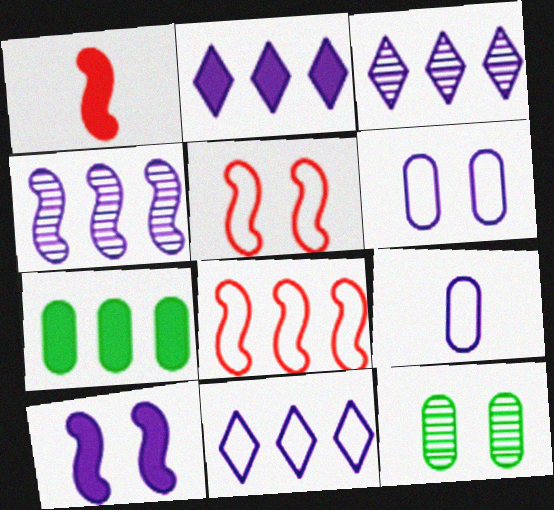[[1, 11, 12], 
[2, 3, 11], 
[3, 7, 8], 
[3, 9, 10]]